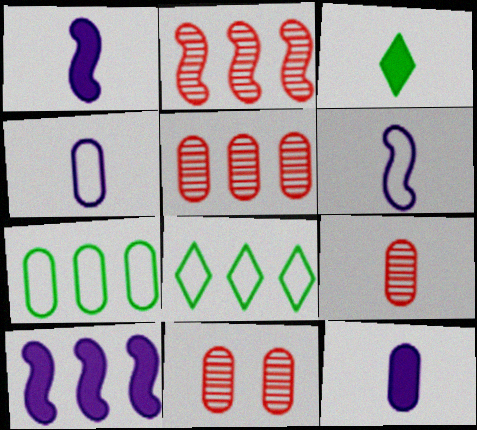[[1, 8, 11], 
[3, 6, 9], 
[5, 8, 10], 
[5, 9, 11], 
[7, 11, 12]]